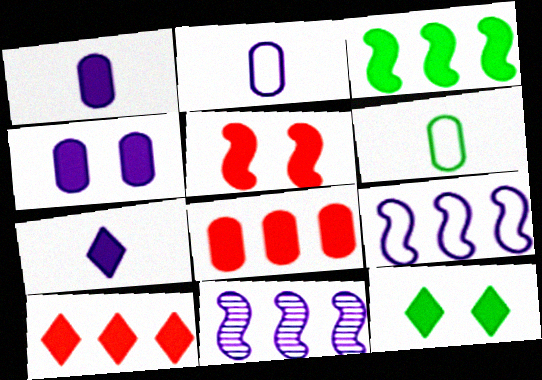[[4, 5, 12], 
[7, 10, 12]]